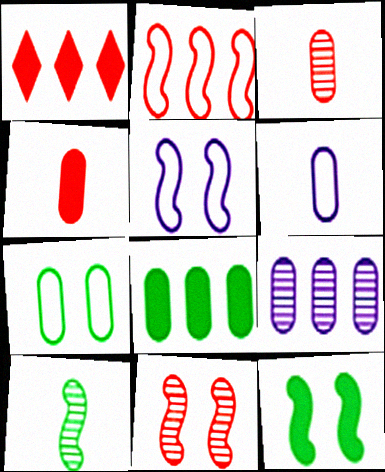[[4, 7, 9], 
[5, 11, 12]]